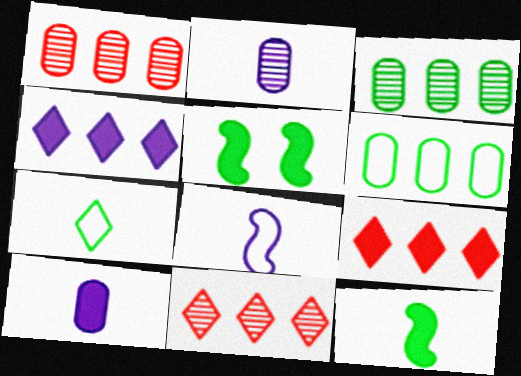[[3, 5, 7], 
[5, 9, 10]]